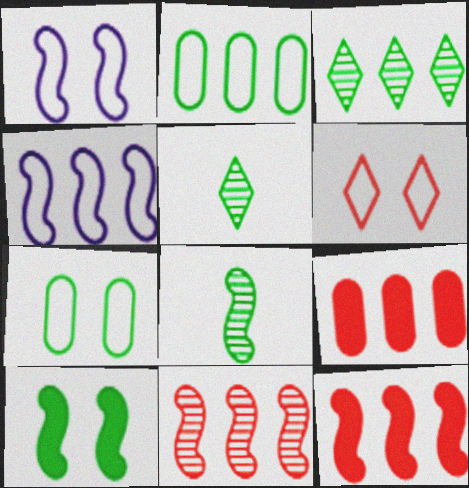[[1, 5, 9], 
[1, 6, 7], 
[1, 8, 12], 
[2, 5, 10], 
[3, 4, 9]]